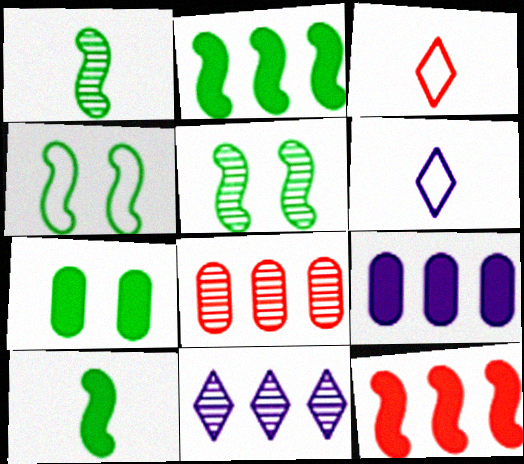[[1, 2, 4], 
[3, 5, 9]]